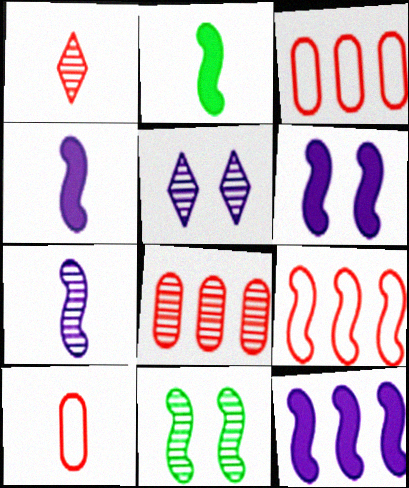[[2, 3, 5], 
[4, 6, 12], 
[4, 9, 11]]